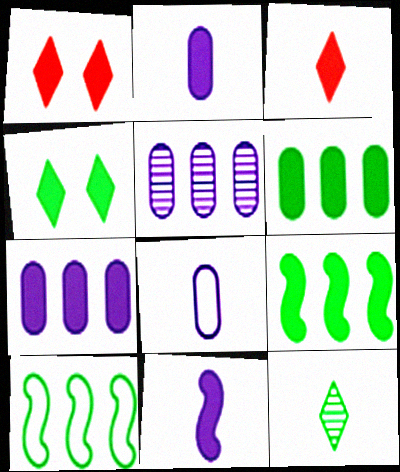[[1, 2, 9], 
[1, 6, 11]]